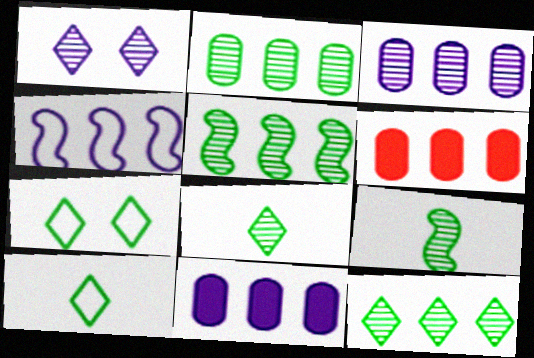[[2, 5, 12], 
[4, 6, 12]]